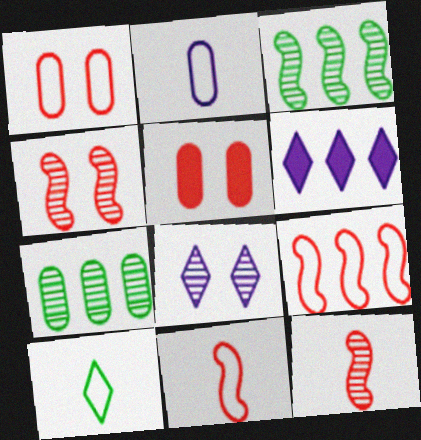[[2, 5, 7], 
[2, 10, 11], 
[6, 7, 9], 
[7, 8, 12]]